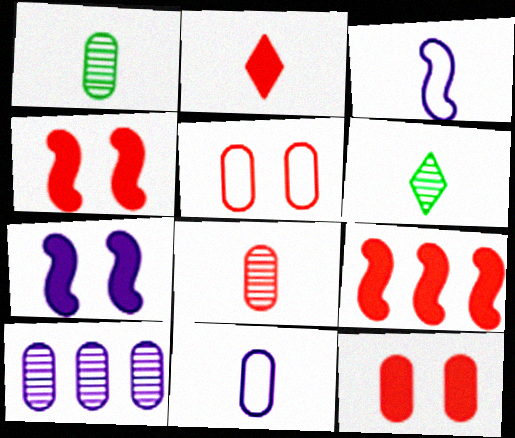[[1, 2, 3], 
[2, 9, 12]]